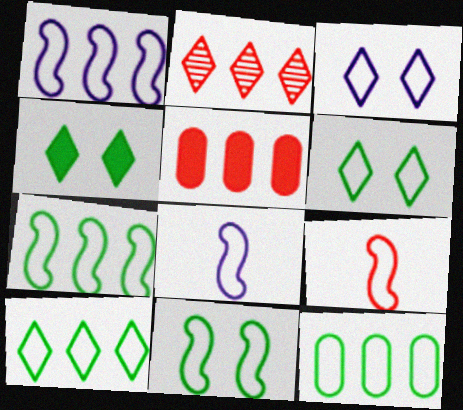[[1, 9, 11], 
[3, 9, 12], 
[7, 10, 12]]